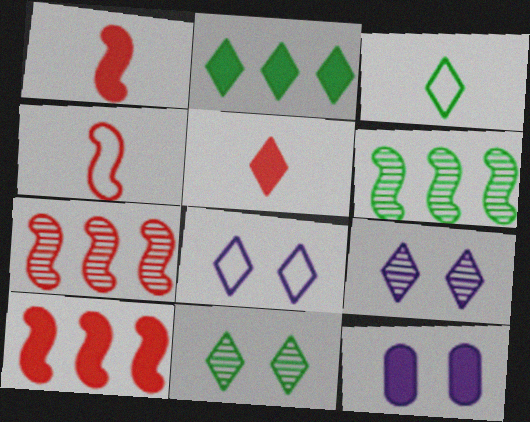[[1, 2, 12], 
[2, 3, 11], 
[3, 7, 12]]